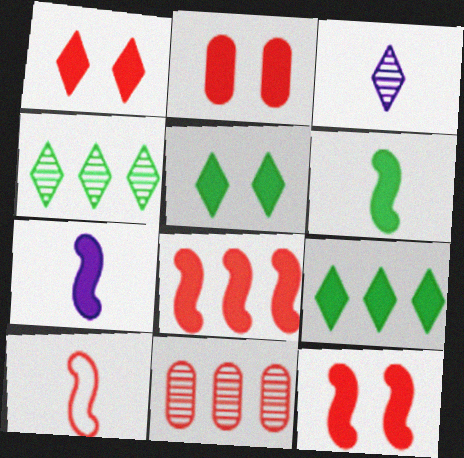[[1, 2, 12], 
[1, 10, 11], 
[2, 7, 9]]